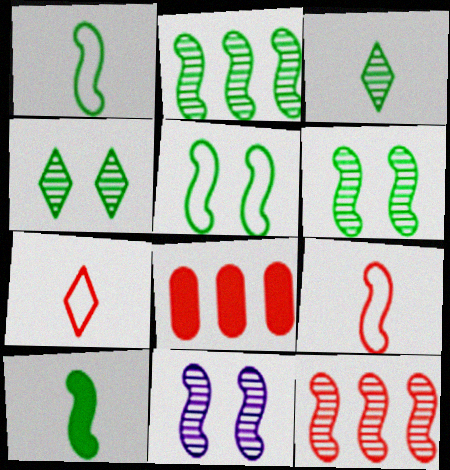[[2, 5, 10]]